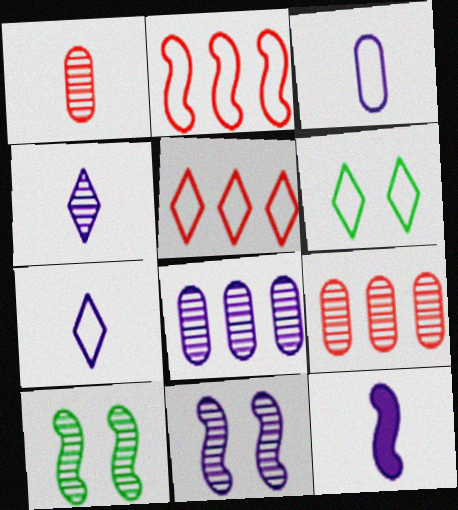[[2, 3, 6], 
[2, 10, 12], 
[3, 4, 12], 
[4, 8, 11], 
[4, 9, 10], 
[5, 6, 7], 
[6, 9, 12]]